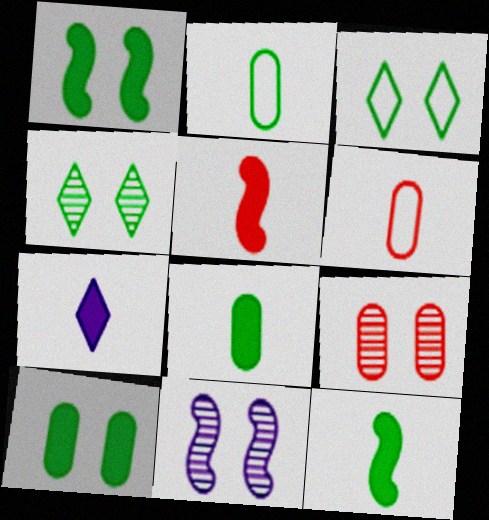[[4, 9, 11], 
[5, 7, 8]]